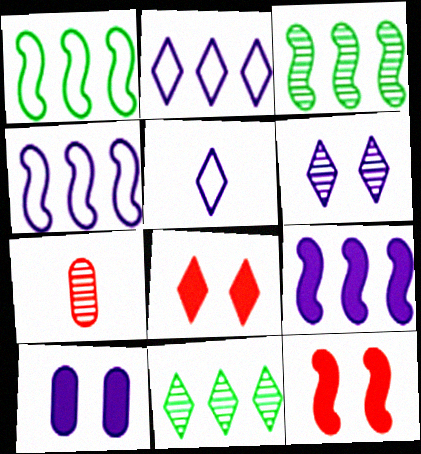[[3, 6, 7], 
[5, 8, 11]]